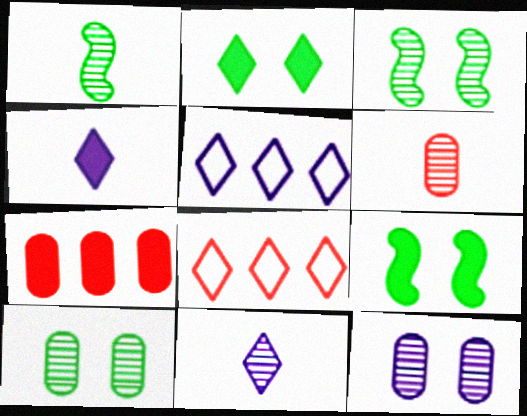[[1, 6, 11], 
[2, 8, 11], 
[4, 7, 9], 
[5, 6, 9]]